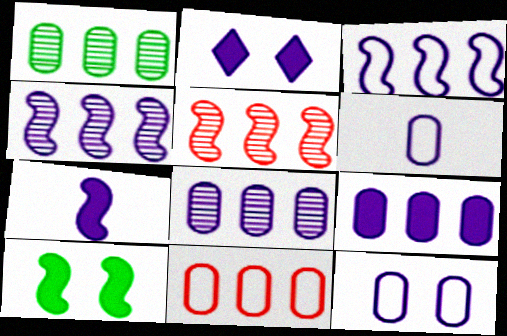[[1, 9, 11], 
[2, 4, 6], 
[2, 7, 9]]